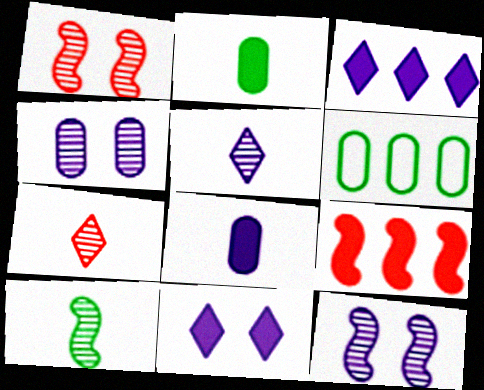[[2, 9, 11]]